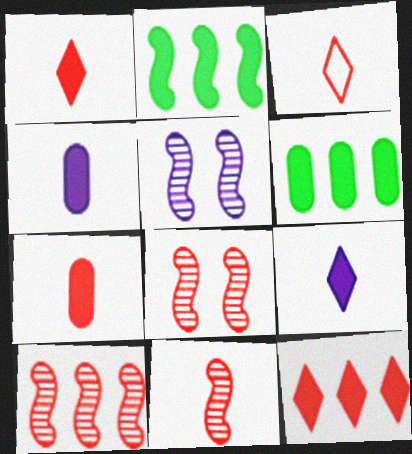[[3, 5, 6], 
[3, 7, 11], 
[8, 10, 11]]